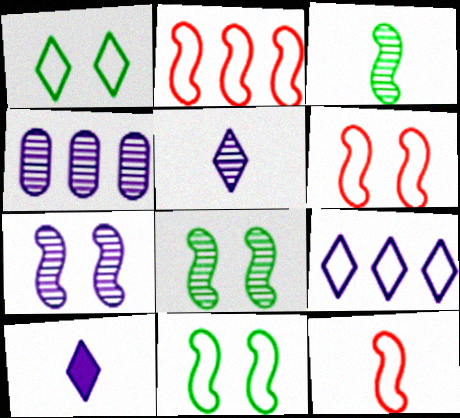[[2, 6, 12], 
[4, 5, 7]]